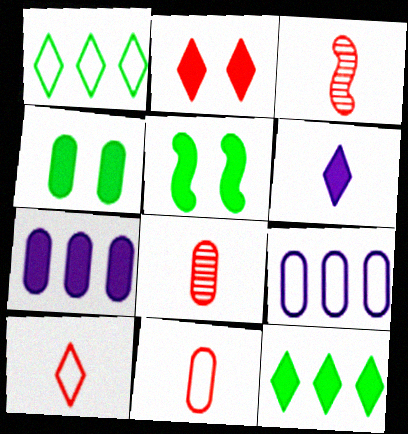[[2, 6, 12], 
[4, 8, 9]]